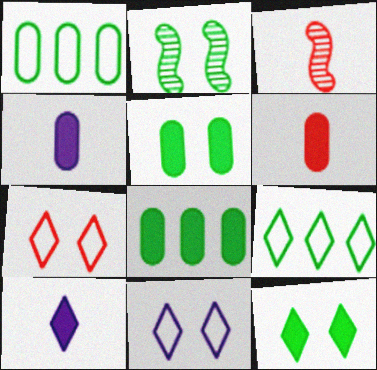[[3, 8, 11]]